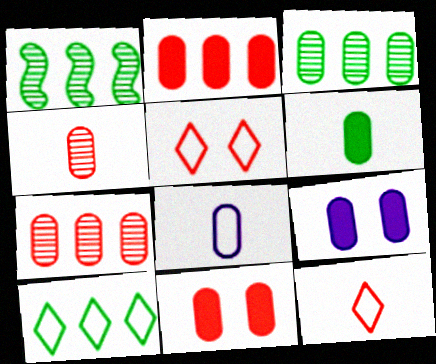[[1, 9, 12], 
[2, 6, 9], 
[3, 8, 11], 
[4, 6, 8]]